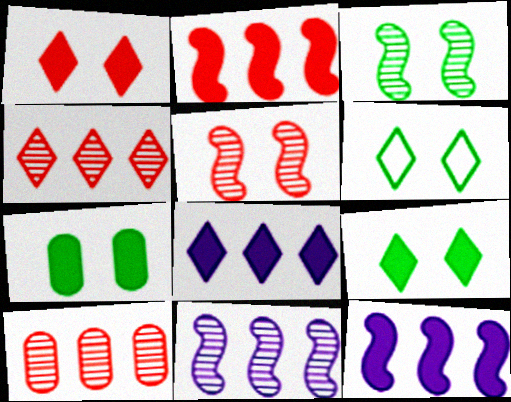[[3, 6, 7]]